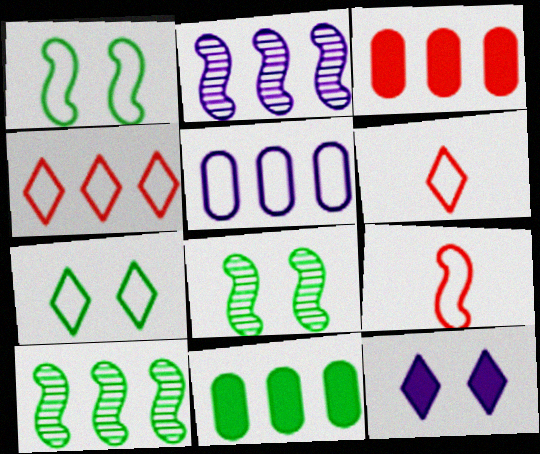[[1, 5, 6], 
[2, 4, 11], 
[5, 7, 9]]